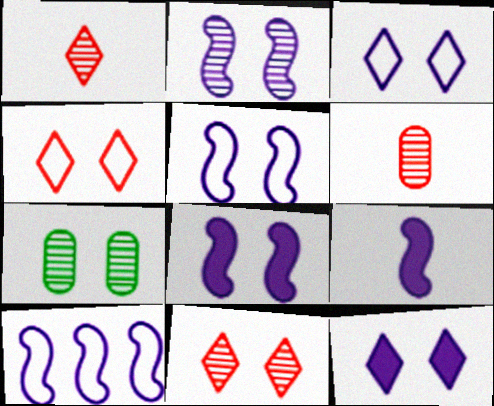[[2, 5, 8], 
[2, 7, 11], 
[2, 9, 10], 
[4, 7, 8]]